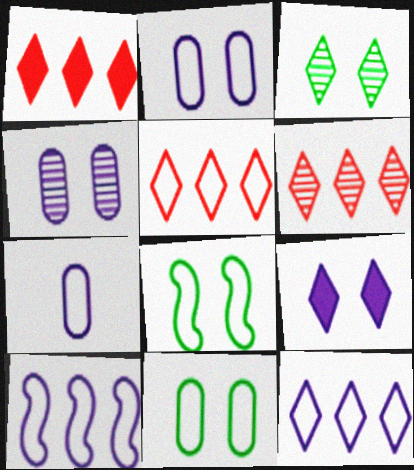[[1, 5, 6], 
[5, 7, 8]]